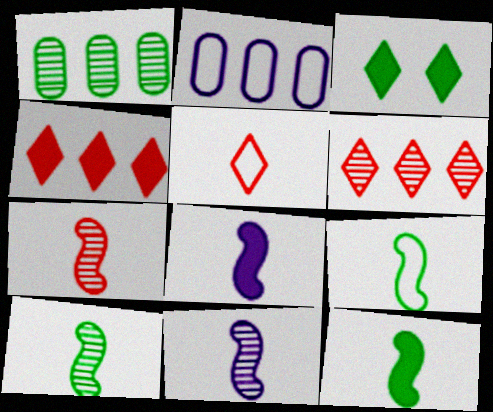[[1, 3, 9], 
[2, 3, 7], 
[7, 8, 9], 
[7, 10, 11], 
[9, 10, 12]]